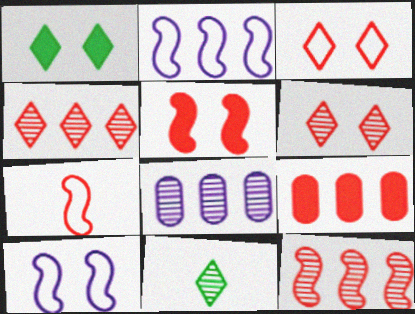[[1, 7, 8], 
[5, 7, 12], 
[6, 7, 9], 
[9, 10, 11]]